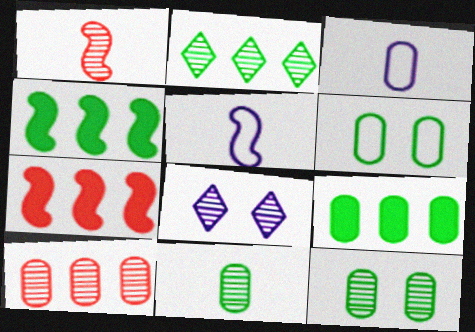[[6, 9, 11]]